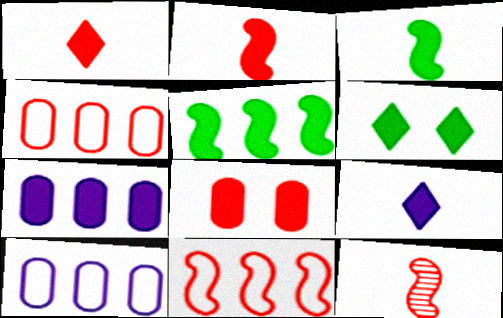[[2, 6, 7], 
[5, 8, 9], 
[6, 10, 12]]